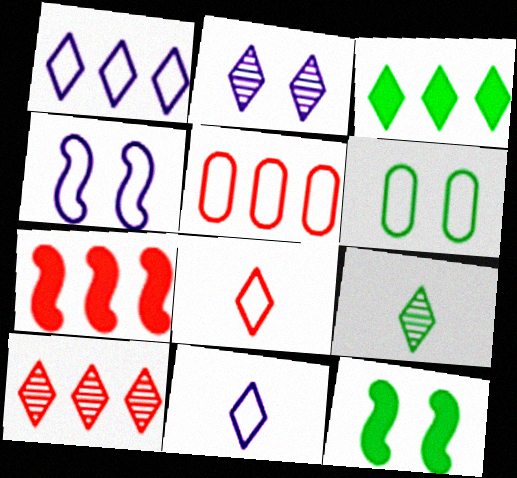[[1, 3, 10], 
[2, 3, 8], 
[2, 9, 10], 
[5, 7, 10]]